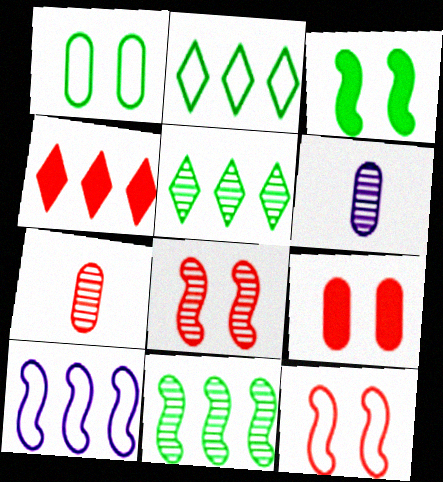[[4, 7, 12], 
[5, 6, 8]]